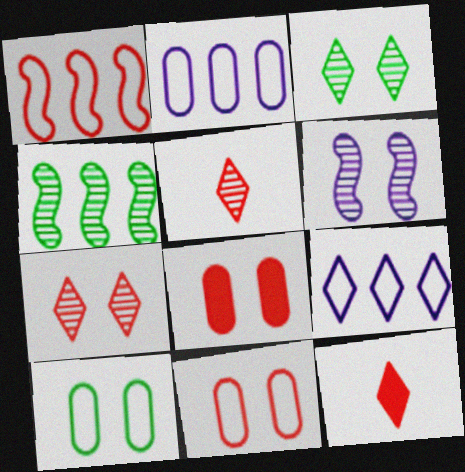[[1, 5, 8], 
[3, 9, 12]]